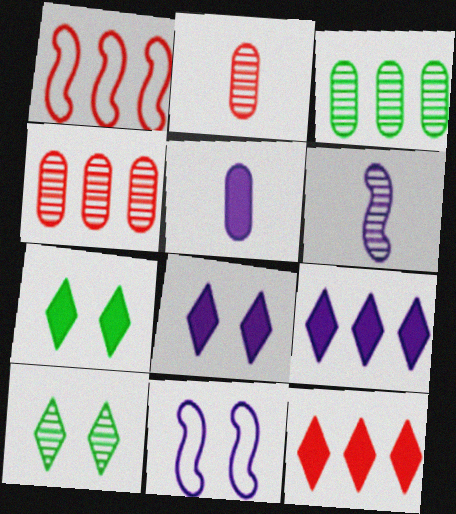[[1, 3, 9], 
[1, 4, 12], 
[1, 5, 10], 
[4, 6, 10]]